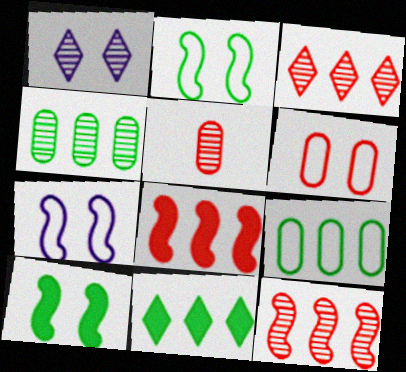[[1, 6, 10], 
[5, 7, 11]]